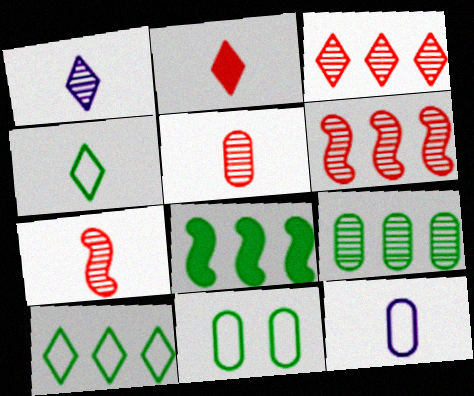[[1, 2, 4], 
[8, 9, 10]]